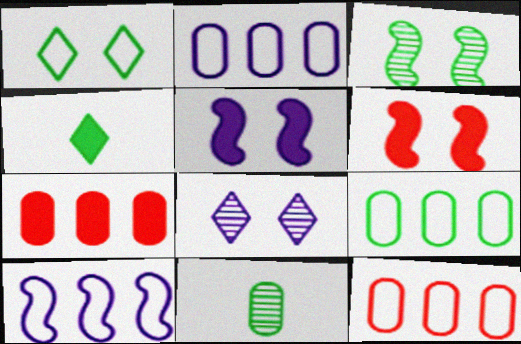[[2, 9, 12], 
[3, 4, 9], 
[4, 5, 7]]